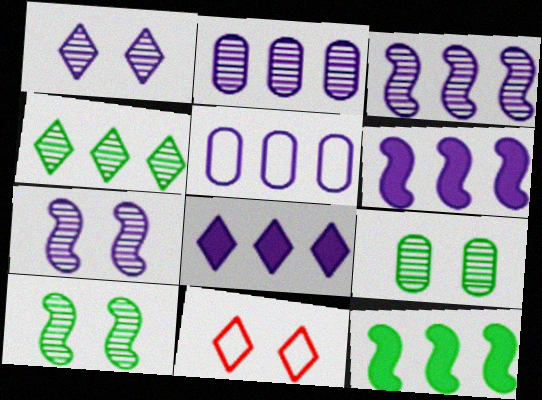[[3, 5, 8]]